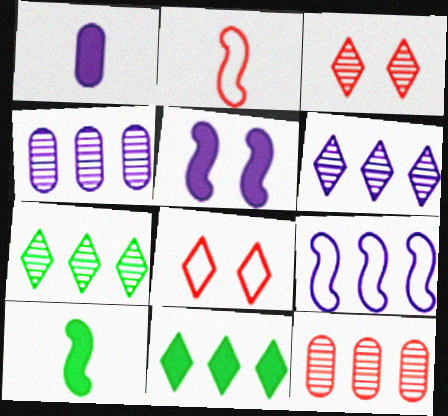[[4, 8, 10], 
[9, 11, 12]]